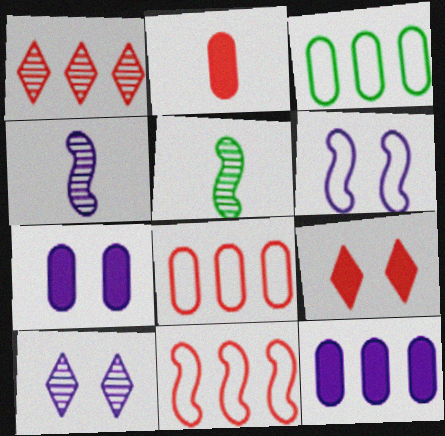[[3, 4, 9], 
[6, 7, 10]]